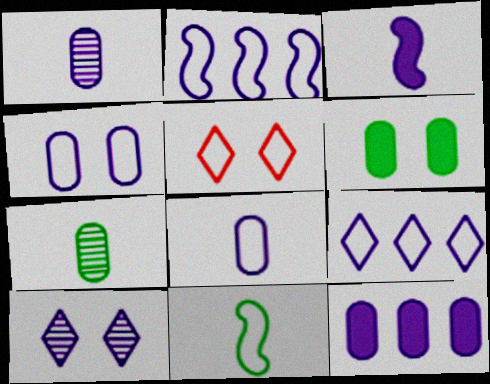[[1, 4, 12]]